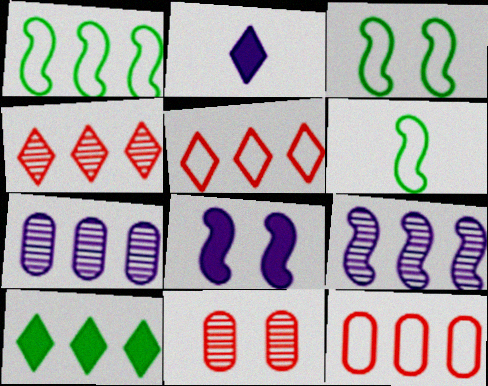[[1, 2, 11], 
[1, 3, 6], 
[9, 10, 12]]